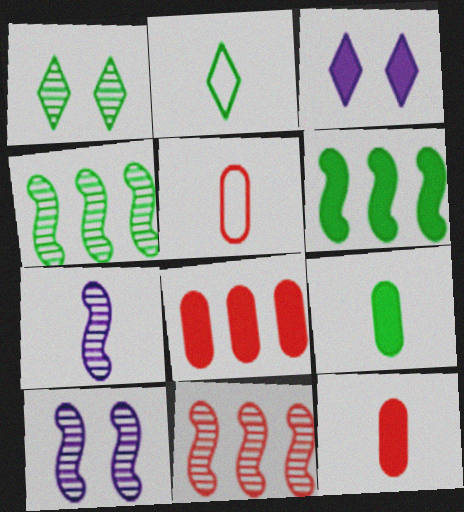[[2, 7, 12], 
[2, 8, 10], 
[3, 4, 5], 
[3, 6, 12]]